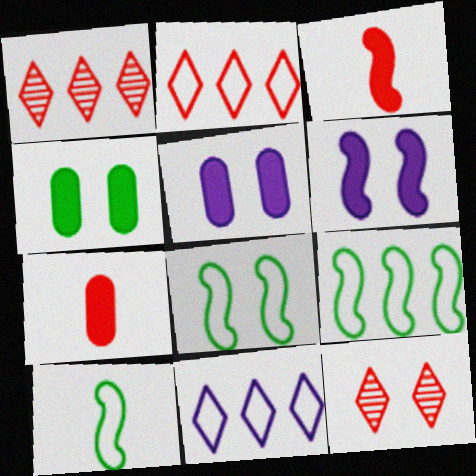[[1, 5, 10], 
[5, 8, 12], 
[8, 9, 10]]